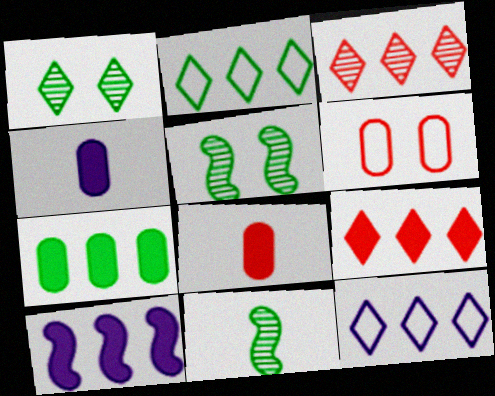[[5, 8, 12], 
[7, 9, 10]]